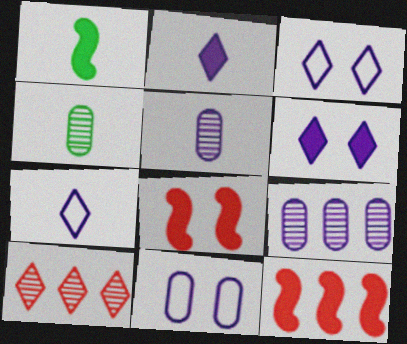[[1, 10, 11], 
[3, 4, 12]]